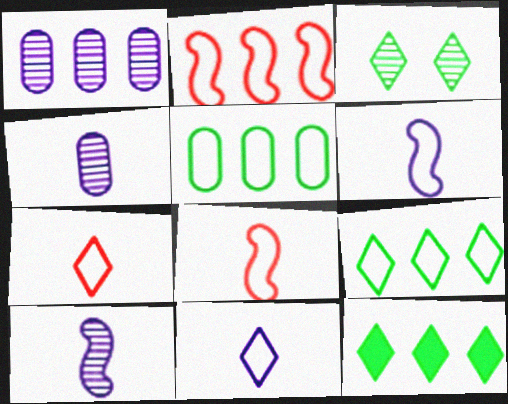[[1, 2, 12]]